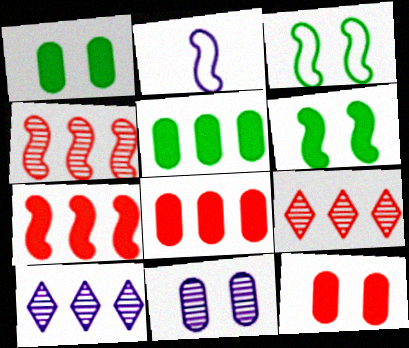[[1, 2, 9], 
[2, 4, 6]]